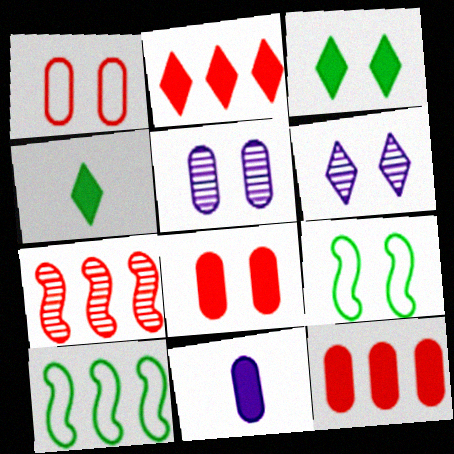[[6, 8, 9]]